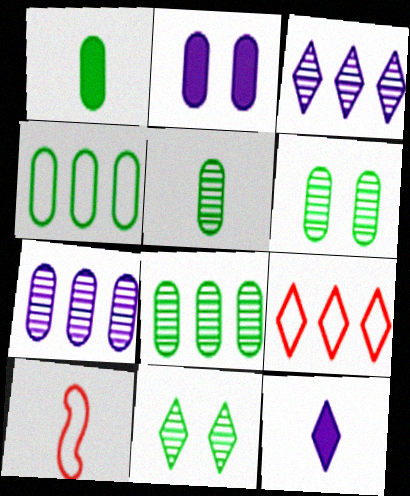[[1, 4, 6], 
[5, 6, 8], 
[5, 10, 12], 
[9, 11, 12]]